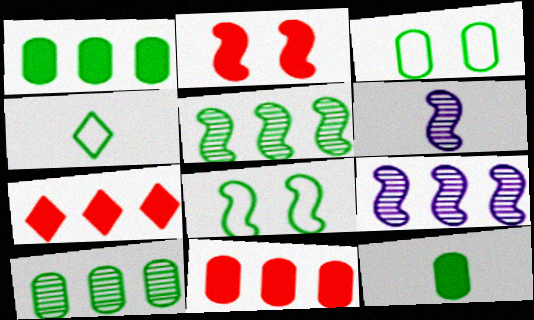[[3, 6, 7], 
[3, 10, 12]]